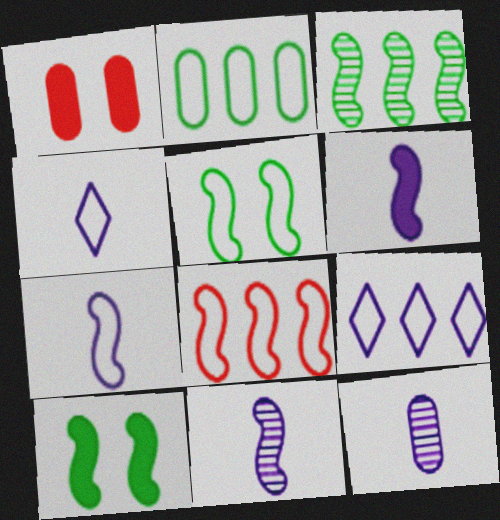[[1, 2, 12], 
[1, 3, 4], 
[2, 8, 9], 
[4, 6, 12], 
[5, 7, 8], 
[6, 7, 11], 
[8, 10, 11]]